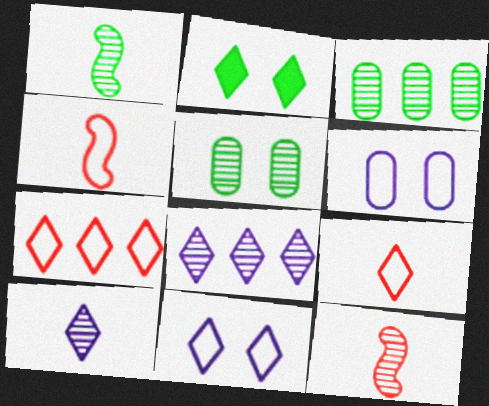[[2, 7, 10], 
[2, 8, 9], 
[5, 8, 12]]